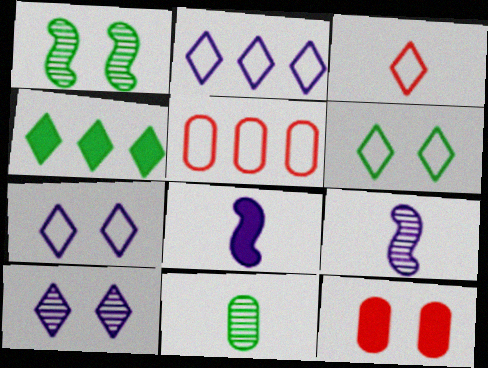[[1, 7, 12], 
[2, 3, 6], 
[3, 4, 10], 
[3, 8, 11], 
[4, 8, 12]]